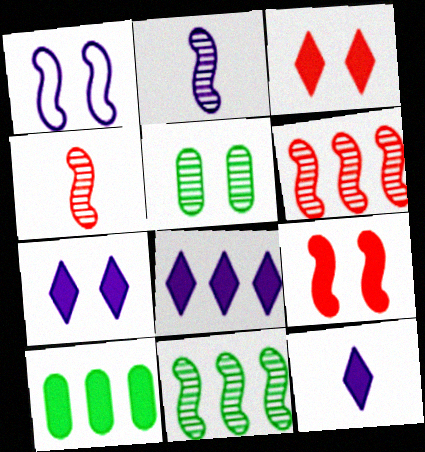[[1, 3, 5], 
[7, 8, 12], 
[9, 10, 12]]